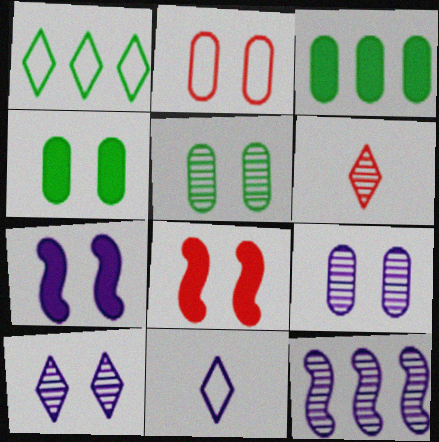[[2, 4, 9], 
[5, 6, 12]]